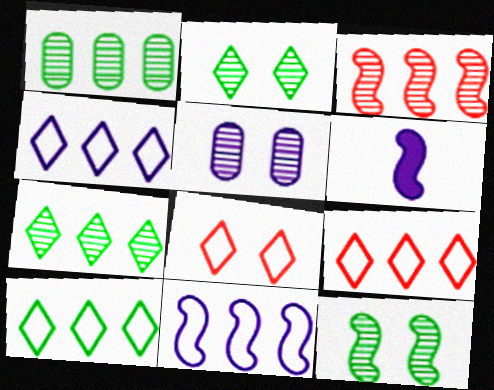[[1, 6, 8], 
[4, 5, 6], 
[4, 9, 10]]